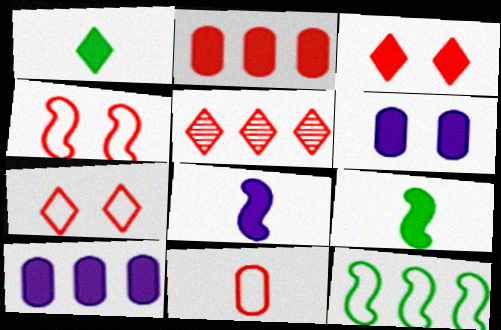[[3, 9, 10], 
[5, 10, 12]]